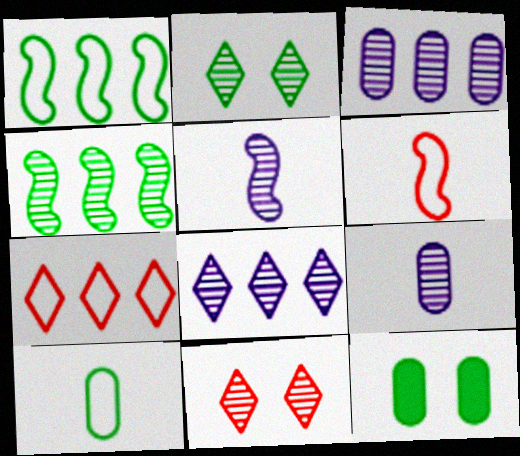[[4, 9, 11], 
[5, 7, 12], 
[6, 8, 12]]